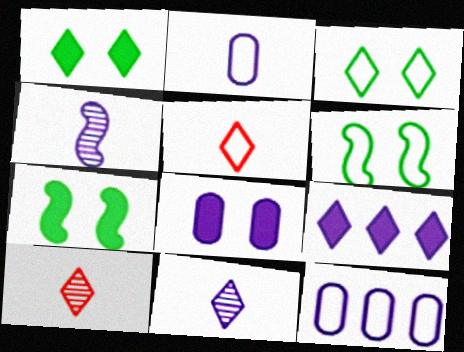[[3, 9, 10], 
[5, 6, 12], 
[7, 10, 12]]